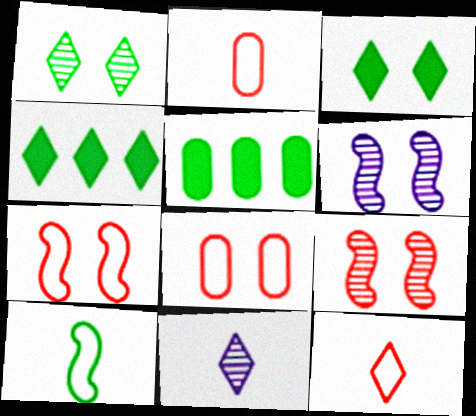[[1, 5, 10], 
[2, 4, 6], 
[3, 6, 8], 
[5, 6, 12], 
[5, 7, 11]]